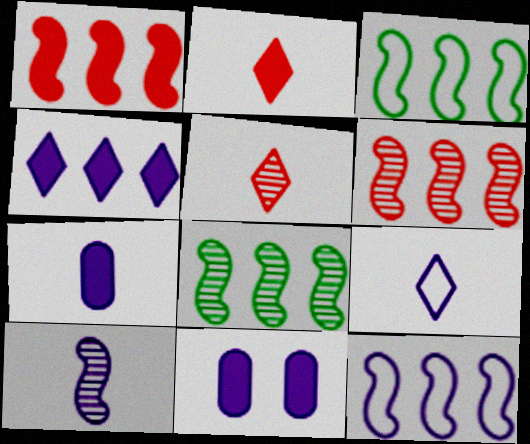[[1, 8, 12], 
[3, 5, 11], 
[7, 9, 10]]